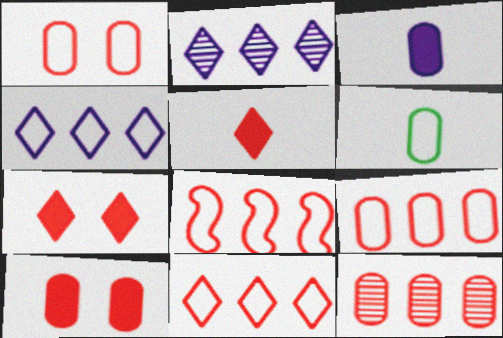[[8, 9, 11]]